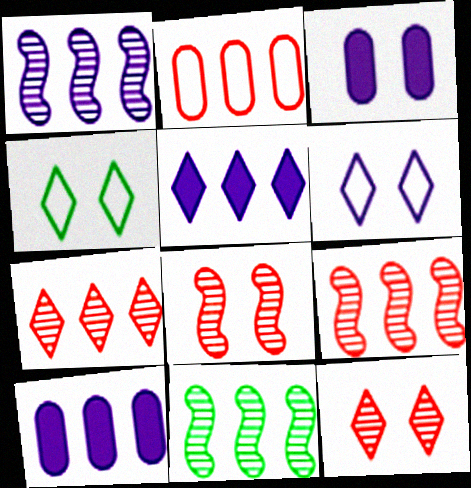[[1, 9, 11], 
[2, 5, 11], 
[3, 4, 8]]